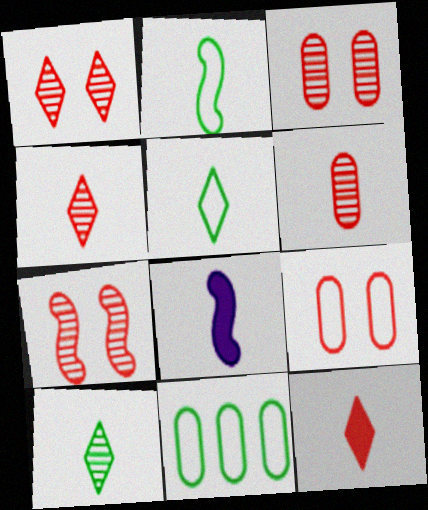[[1, 3, 7], 
[1, 8, 11], 
[5, 6, 8]]